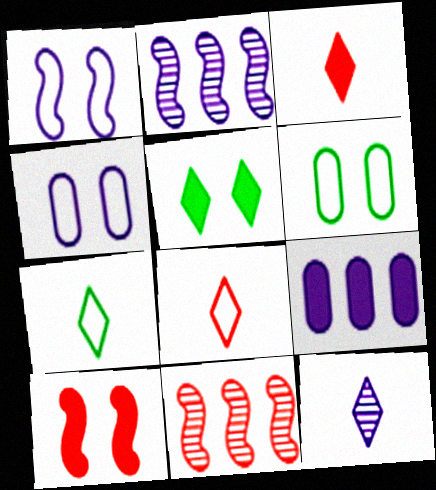[[1, 9, 12], 
[2, 3, 6], 
[3, 7, 12]]